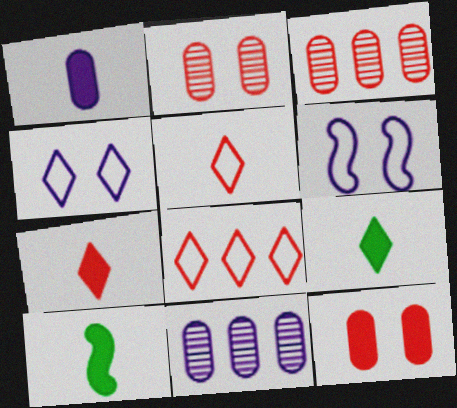[[1, 7, 10], 
[3, 4, 10], 
[3, 6, 9]]